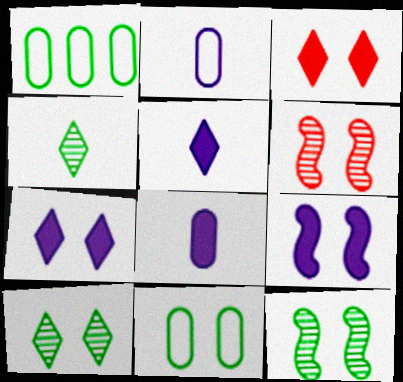[[1, 5, 6], 
[6, 7, 11]]